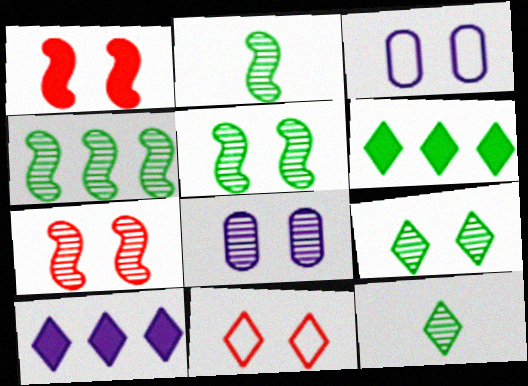[[1, 3, 9], 
[2, 4, 5], 
[7, 8, 9], 
[10, 11, 12]]